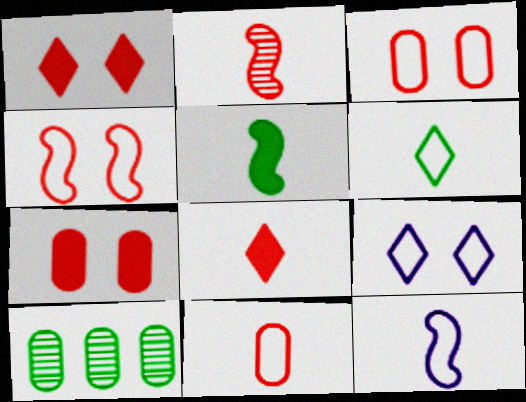[[1, 10, 12], 
[2, 5, 12], 
[2, 8, 11], 
[6, 11, 12]]